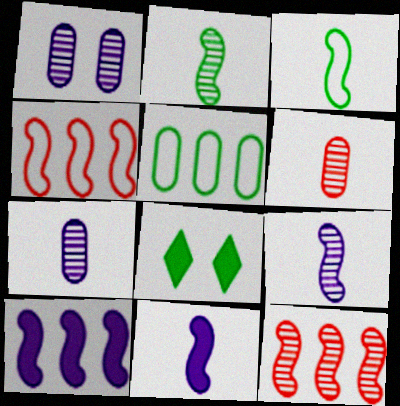[[2, 5, 8], 
[4, 7, 8]]